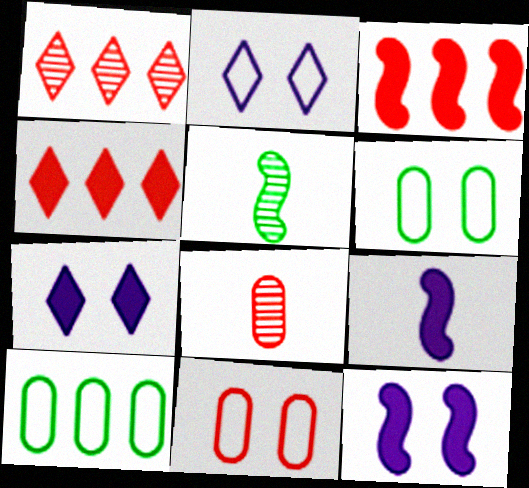[[1, 6, 9]]